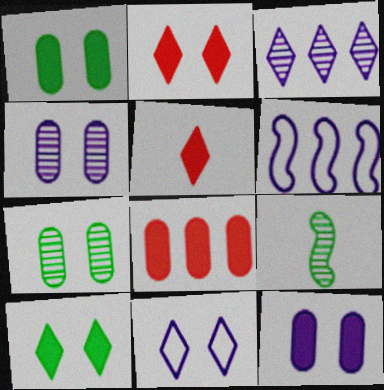[[5, 6, 7], 
[8, 9, 11]]